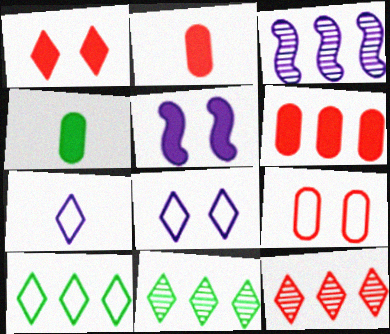[[1, 7, 11], 
[3, 6, 10]]